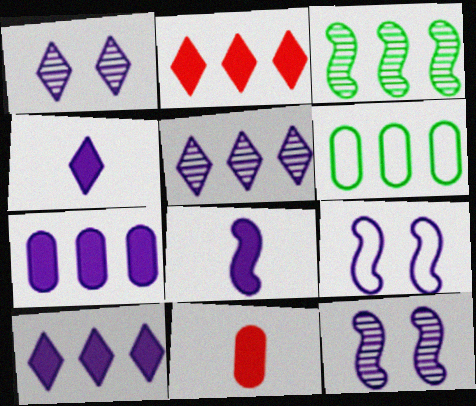[]